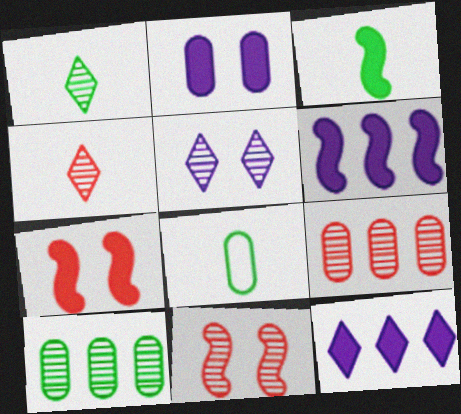[[1, 3, 8], 
[2, 8, 9], 
[3, 6, 7], 
[4, 9, 11], 
[8, 11, 12]]